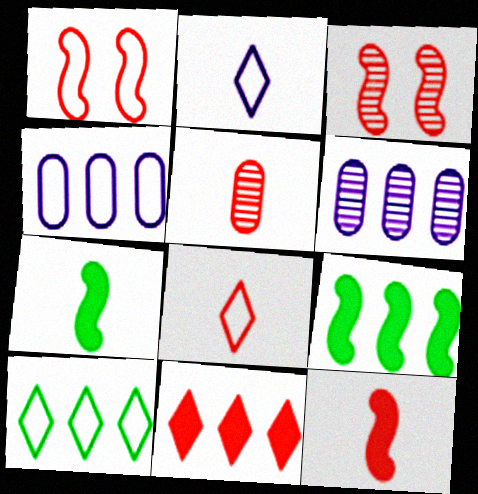[[1, 5, 11], 
[2, 5, 7], 
[5, 8, 12]]